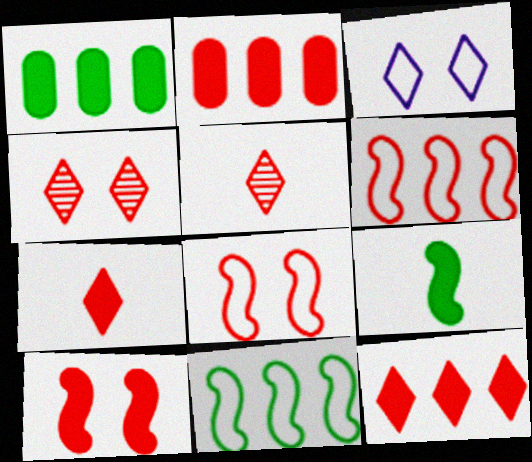[[2, 5, 8], 
[2, 7, 10]]